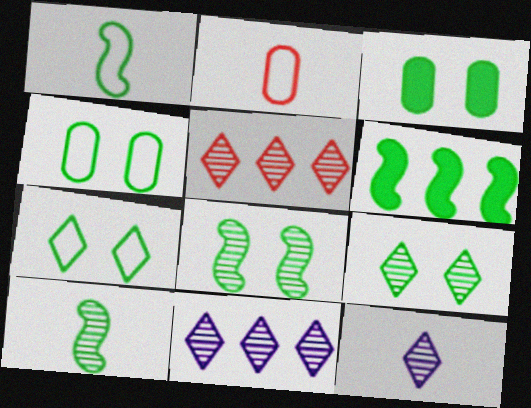[[1, 6, 8], 
[3, 7, 8], 
[5, 9, 12]]